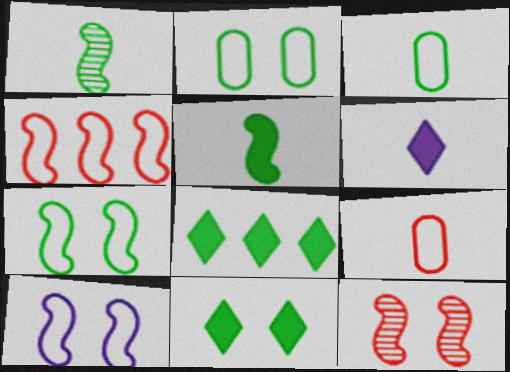[[1, 2, 8], 
[1, 6, 9]]